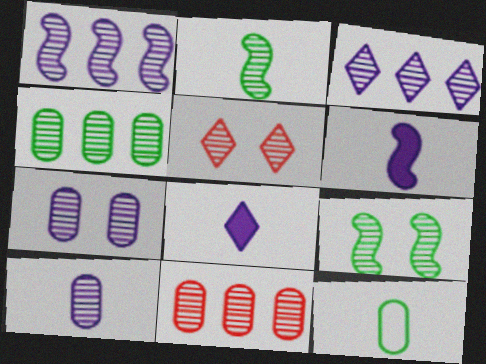[[5, 7, 9]]